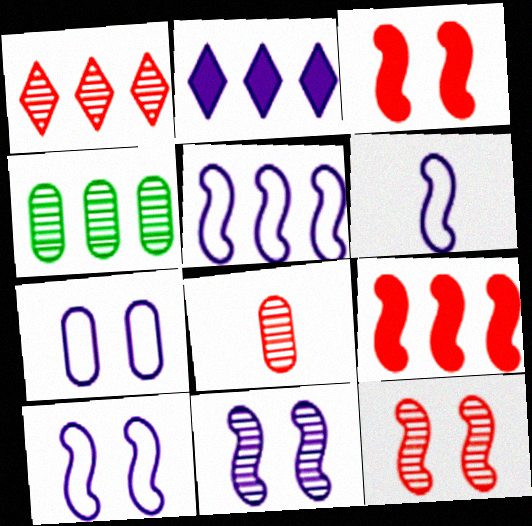[[1, 8, 12], 
[5, 6, 10]]